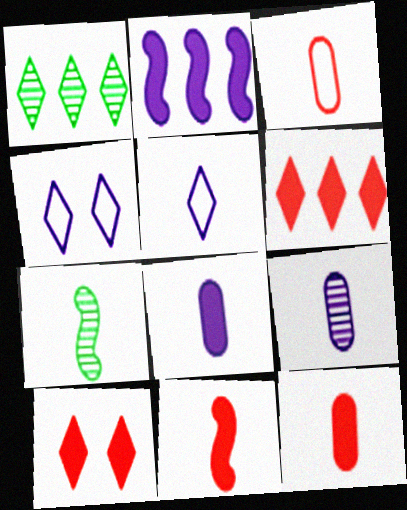[[1, 5, 10], 
[2, 4, 9], 
[5, 7, 12]]